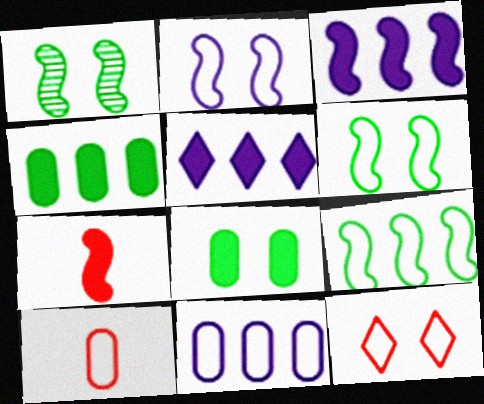[[1, 5, 10], 
[5, 7, 8]]